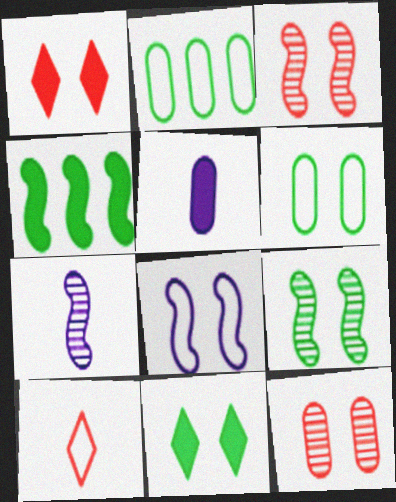[[1, 2, 7], 
[1, 4, 5], 
[2, 5, 12], 
[2, 8, 10], 
[6, 9, 11], 
[8, 11, 12]]